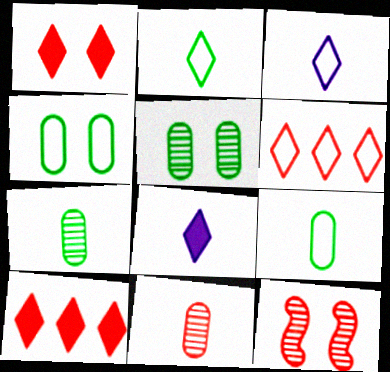[]